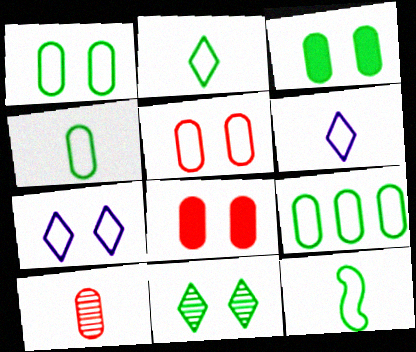[[1, 4, 9], 
[2, 4, 12]]